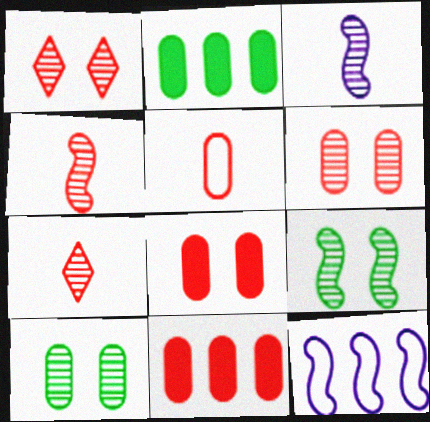[[5, 6, 11]]